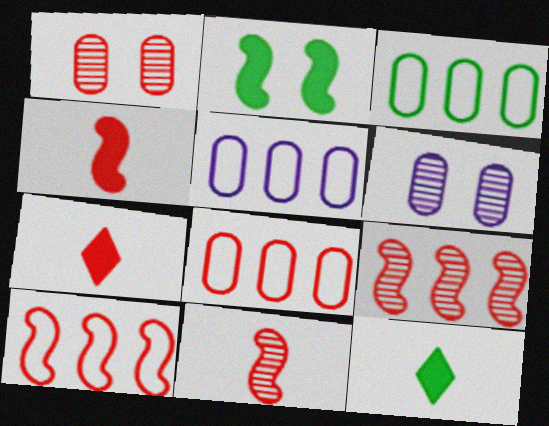[[1, 7, 10], 
[3, 5, 8], 
[6, 10, 12]]